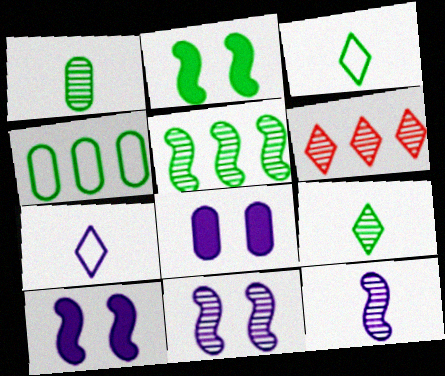[[1, 6, 11], 
[2, 4, 9]]